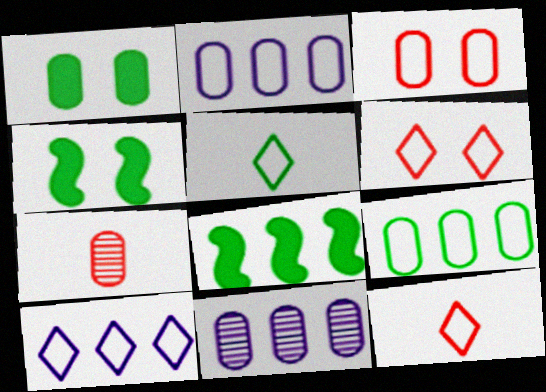[[1, 2, 7], 
[4, 7, 10], 
[4, 11, 12], 
[5, 6, 10]]